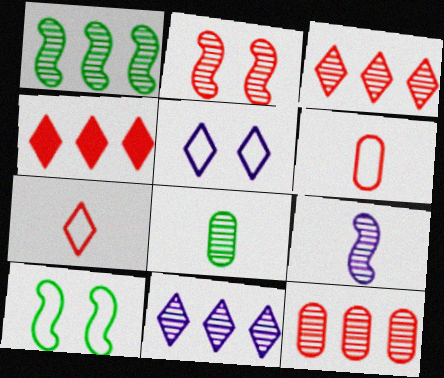[[1, 2, 9], 
[1, 11, 12], 
[2, 4, 6], 
[2, 8, 11]]